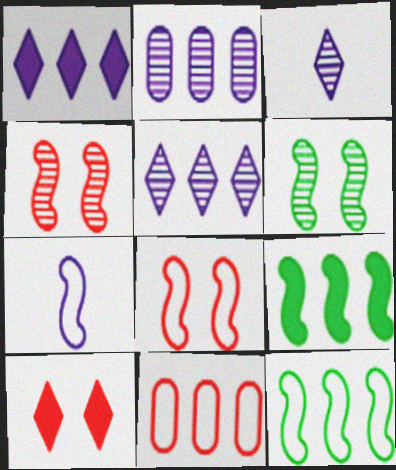[[4, 7, 9], 
[5, 9, 11], 
[7, 8, 12]]